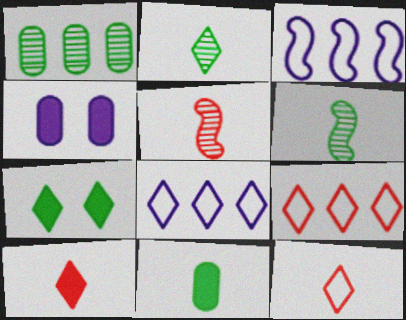[[4, 6, 9]]